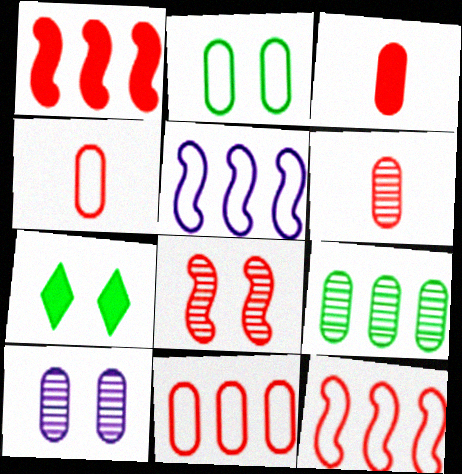[[3, 4, 6], 
[5, 6, 7], 
[6, 9, 10]]